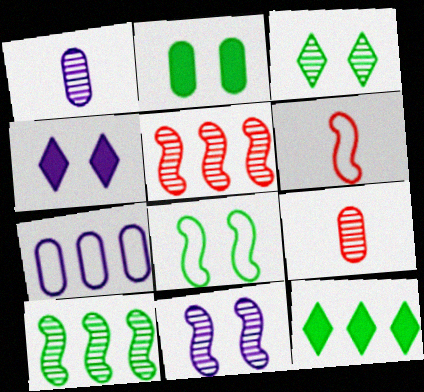[[1, 3, 5], 
[2, 3, 8], 
[2, 7, 9], 
[5, 7, 12]]